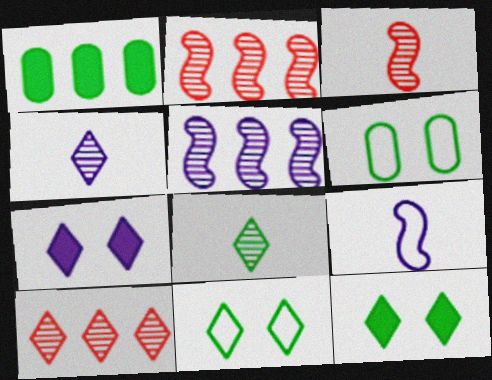[]